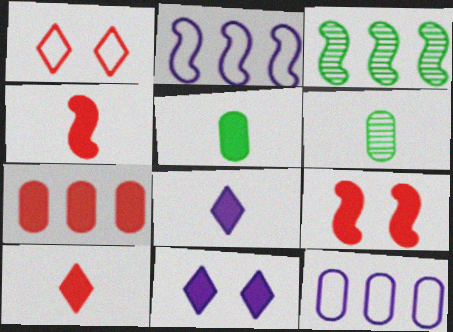[[4, 5, 8], 
[7, 9, 10]]